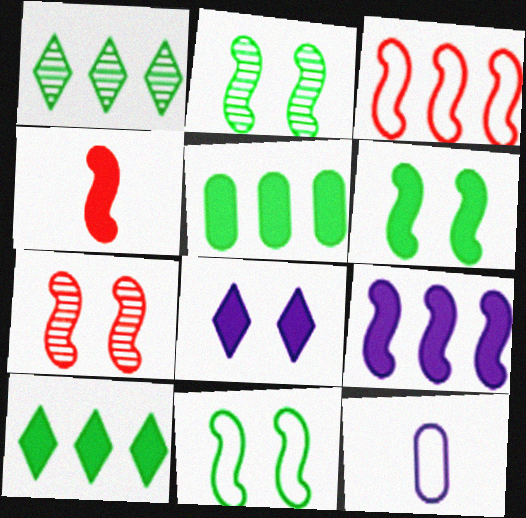[[2, 6, 11], 
[3, 4, 7], 
[4, 5, 8], 
[4, 6, 9], 
[7, 10, 12]]